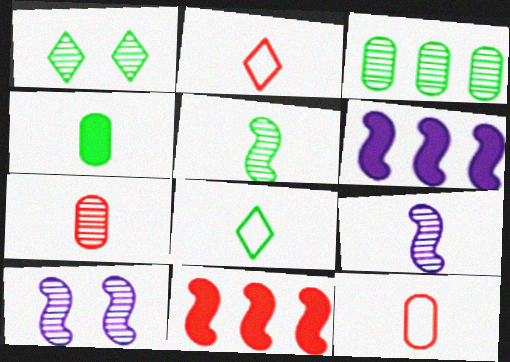[[1, 3, 5], 
[1, 6, 12], 
[2, 4, 9], 
[4, 5, 8]]